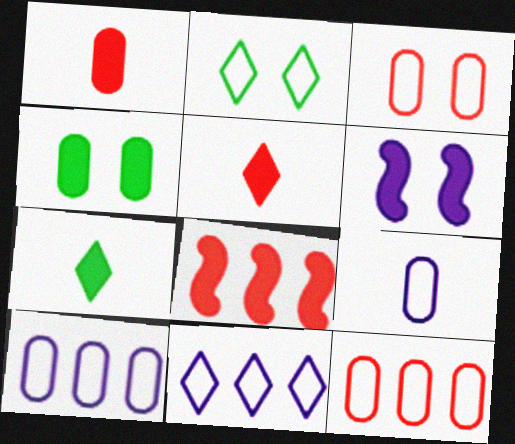[]